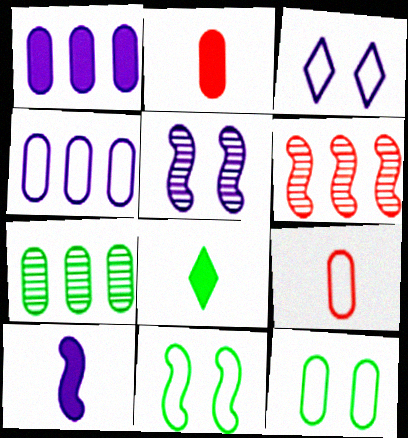[[2, 8, 10], 
[4, 9, 12], 
[6, 10, 11], 
[7, 8, 11]]